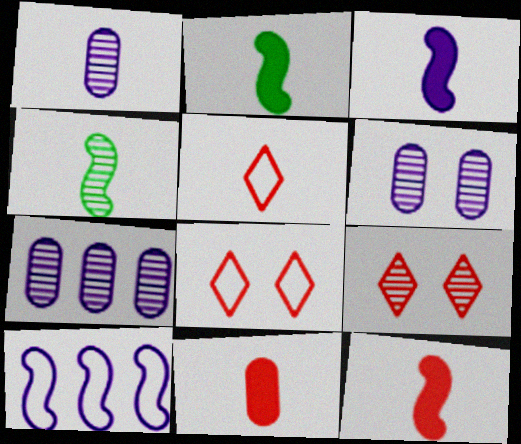[[1, 2, 5], 
[1, 6, 7], 
[2, 3, 12], 
[2, 7, 8], 
[4, 7, 9]]